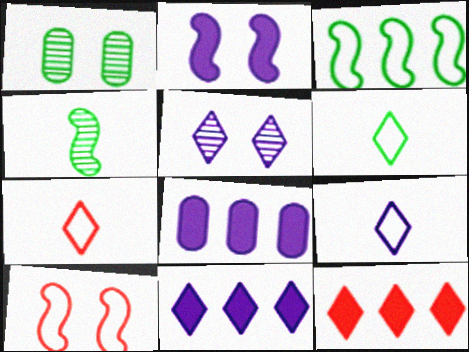[[5, 6, 12], 
[5, 9, 11], 
[6, 7, 9]]